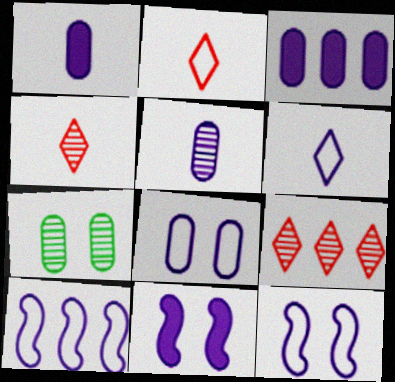[[3, 5, 8], 
[6, 8, 10]]